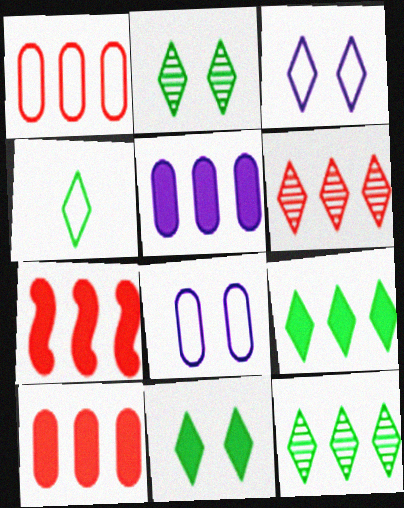[[1, 6, 7], 
[2, 4, 9], 
[4, 11, 12], 
[5, 7, 9]]